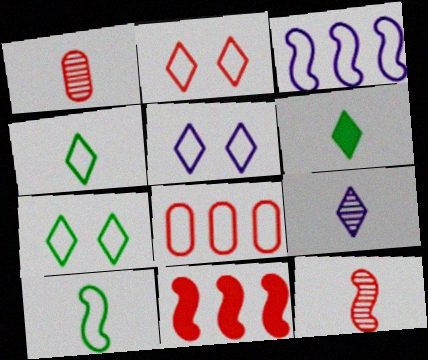[[1, 2, 11], 
[2, 5, 7], 
[5, 8, 10]]